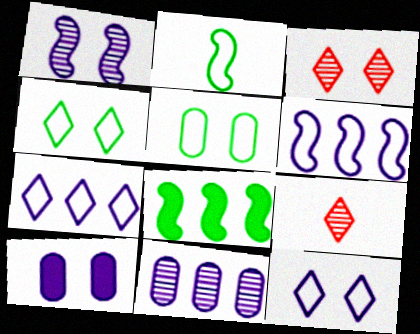[[1, 10, 12]]